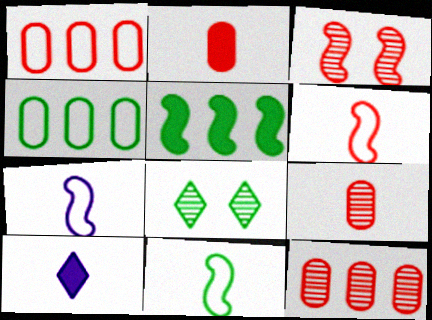[[3, 4, 10], 
[3, 5, 7], 
[6, 7, 11], 
[9, 10, 11]]